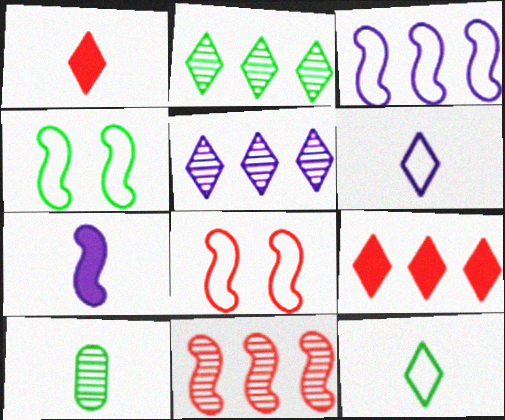[[4, 7, 11]]